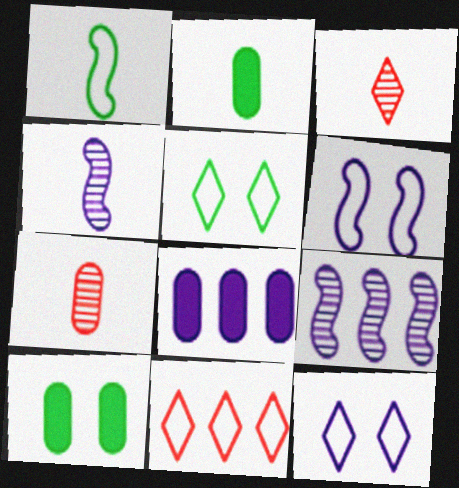[[4, 8, 12], 
[4, 10, 11]]